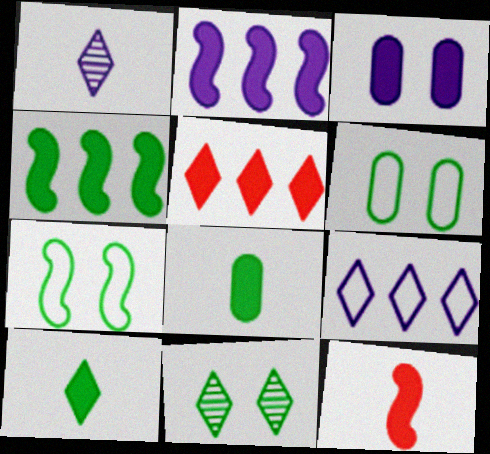[]